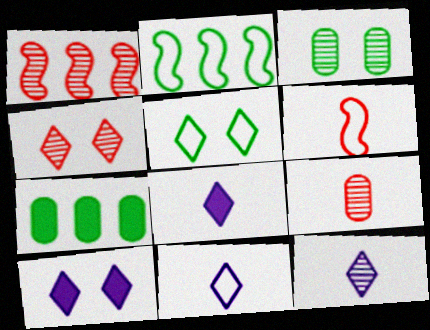[[1, 3, 12], 
[1, 4, 9], 
[2, 9, 10], 
[4, 5, 10], 
[8, 11, 12]]